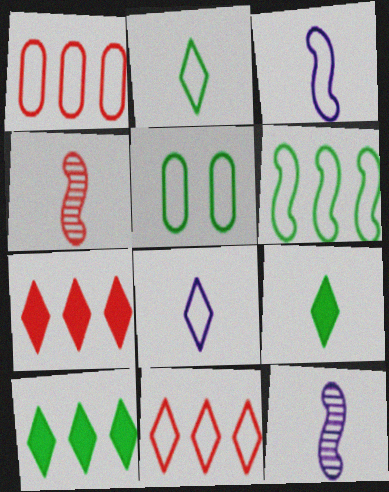[[2, 5, 6], 
[3, 5, 11], 
[5, 7, 12]]